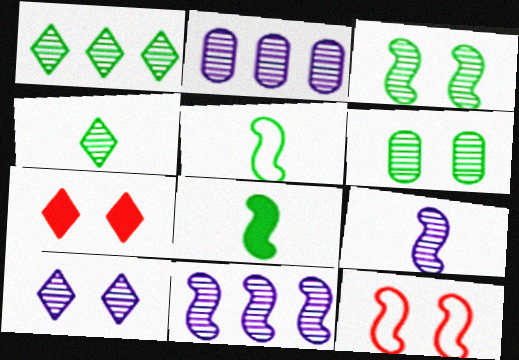[[2, 5, 7], 
[2, 9, 10], 
[8, 11, 12]]